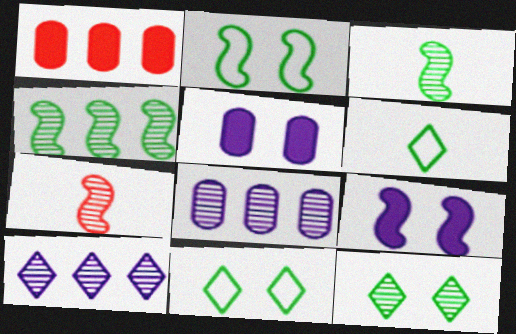[[7, 8, 12]]